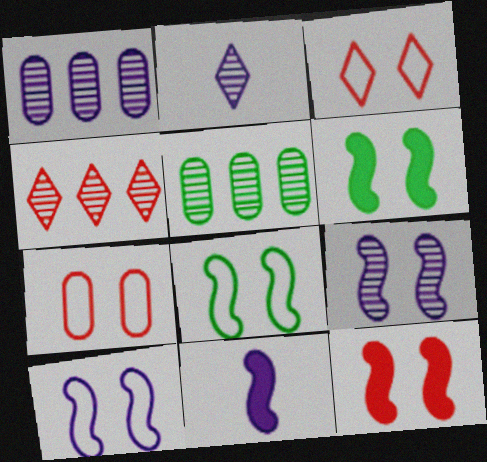[[1, 2, 9], 
[3, 5, 11], 
[8, 9, 12]]